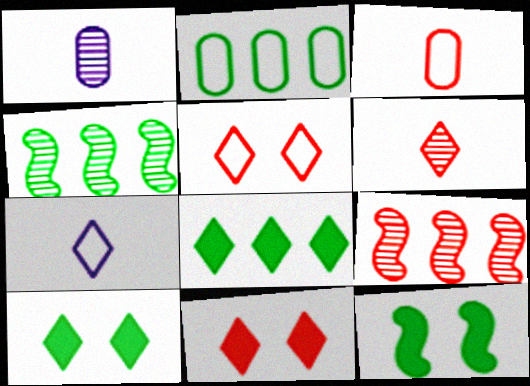[[2, 4, 8], 
[3, 9, 11]]